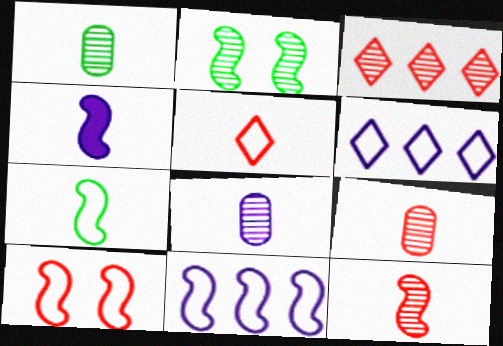[[1, 4, 5], 
[1, 8, 9], 
[2, 3, 8], 
[4, 7, 12], 
[7, 10, 11]]